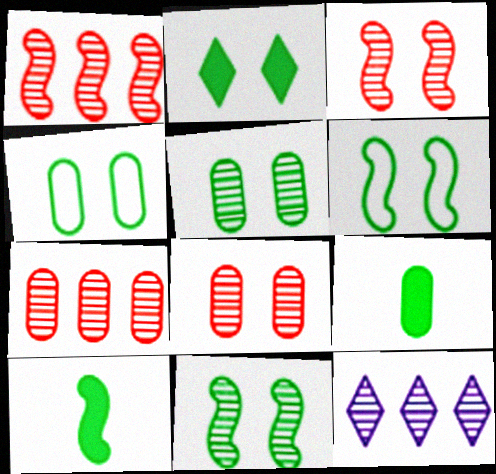[[2, 4, 11], 
[2, 5, 6]]